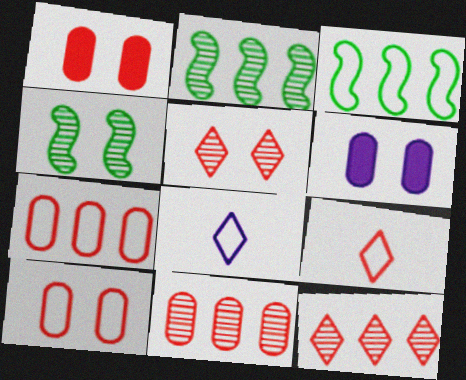[[1, 2, 8], 
[2, 6, 9], 
[3, 8, 10]]